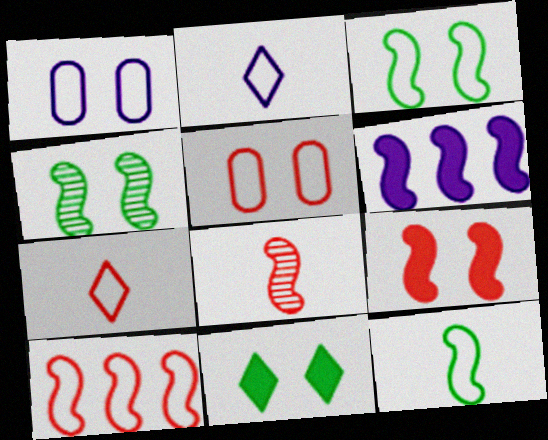[[3, 6, 8], 
[5, 7, 10], 
[8, 9, 10]]